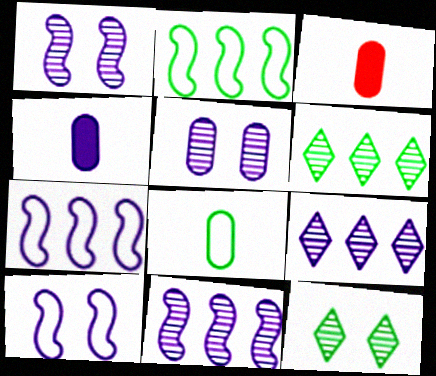[[3, 6, 10], 
[3, 7, 12], 
[4, 9, 10]]